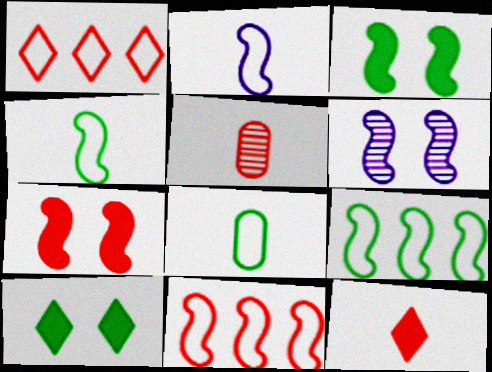[[1, 5, 7]]